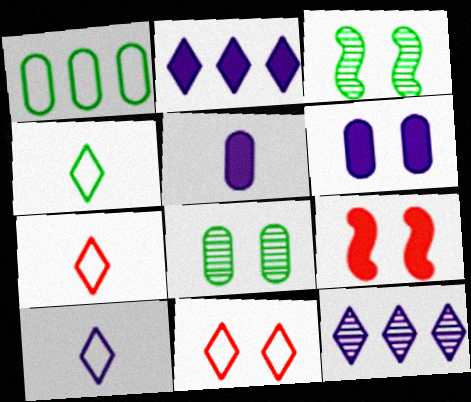[[3, 6, 11], 
[4, 7, 10]]